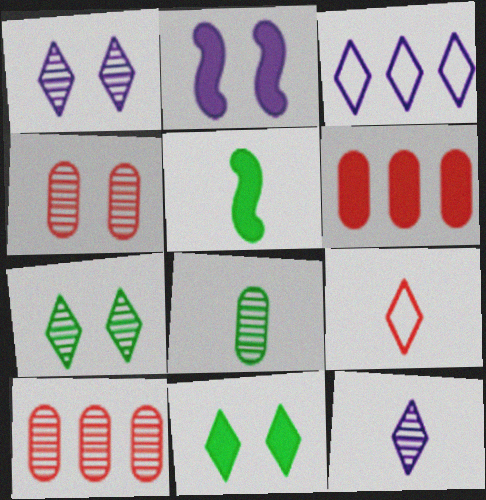[[3, 4, 5]]